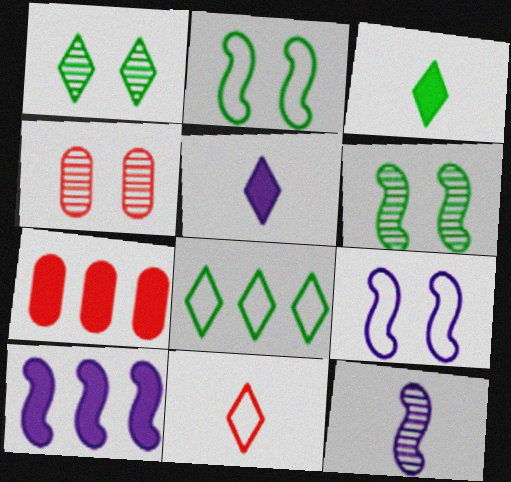[[1, 3, 8], 
[9, 10, 12]]